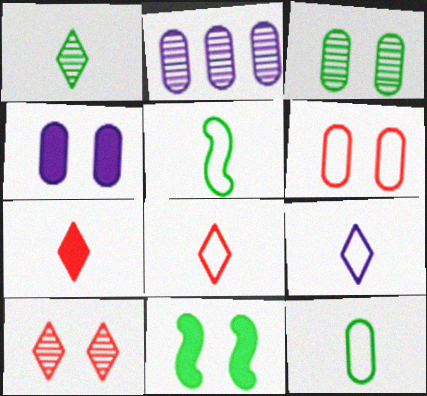[[1, 7, 9], 
[2, 8, 11], 
[3, 4, 6]]